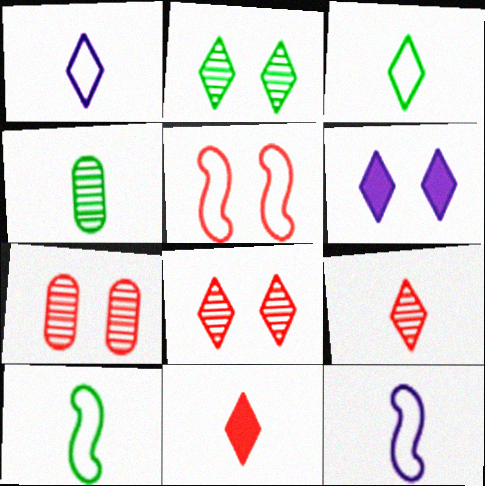[[4, 11, 12]]